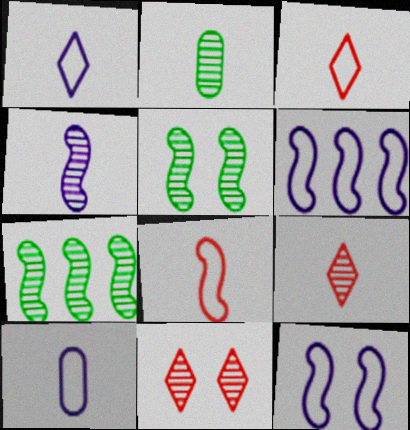[[2, 4, 9]]